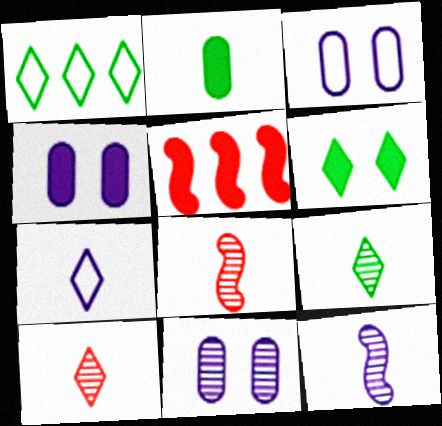[[1, 4, 8], 
[1, 6, 9], 
[2, 7, 8], 
[3, 4, 11], 
[3, 5, 9]]